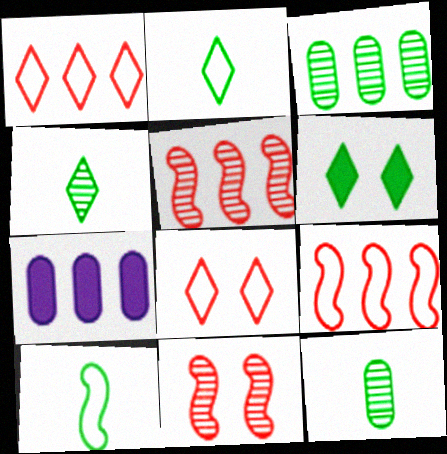[[2, 7, 11], 
[3, 6, 10]]